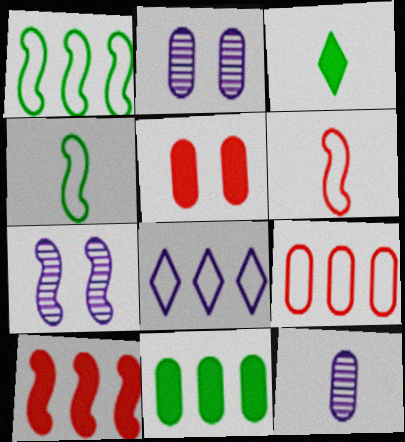[[1, 8, 9], 
[3, 6, 12], 
[3, 7, 9], 
[4, 7, 10]]